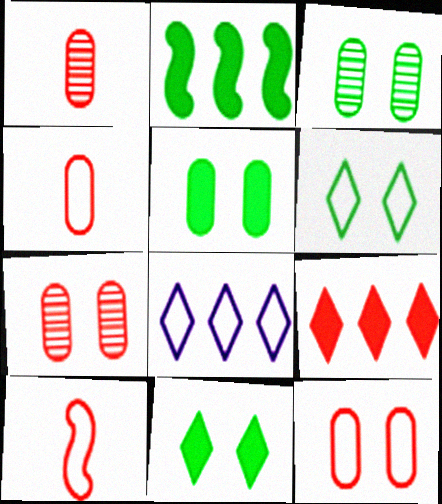[[7, 9, 10]]